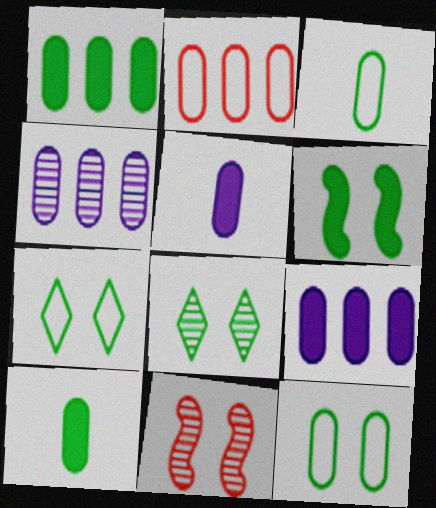[[1, 2, 4], 
[6, 8, 12]]